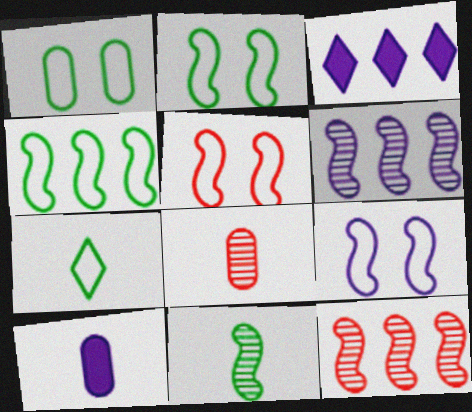[[1, 4, 7], 
[2, 3, 8], 
[2, 5, 9]]